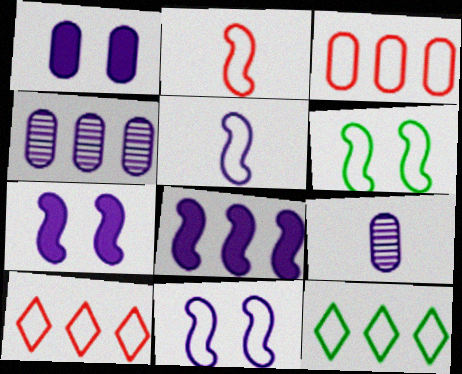[]